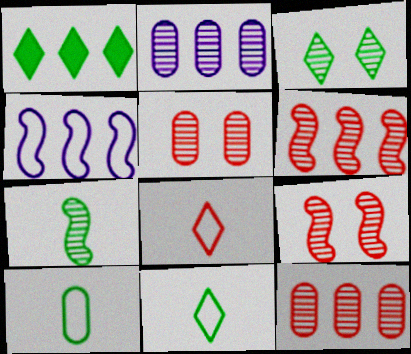[[1, 3, 11], 
[1, 4, 12]]